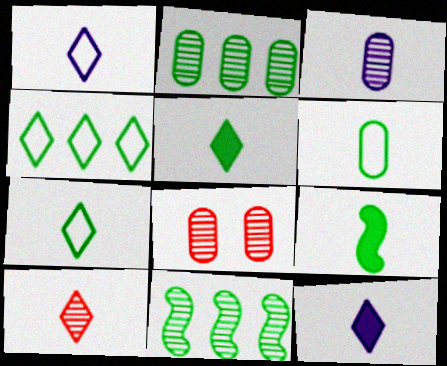[[1, 5, 10], 
[2, 3, 8], 
[7, 10, 12]]